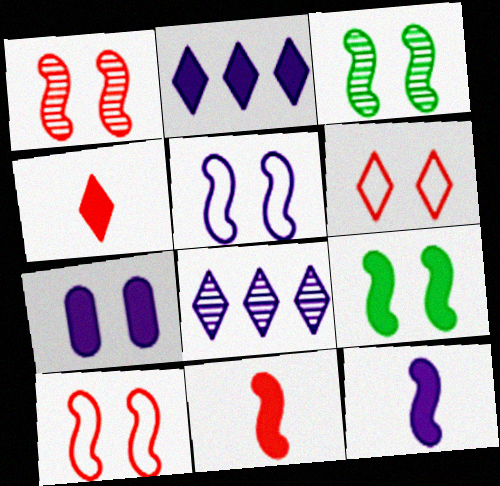[[1, 5, 9], 
[2, 7, 12], 
[3, 6, 7]]